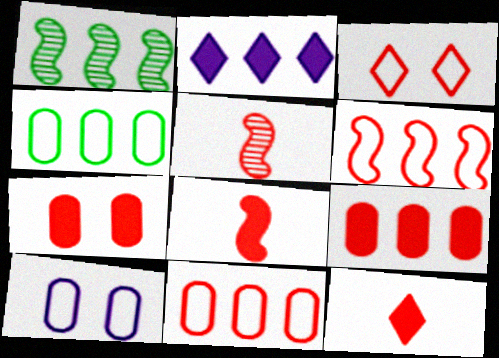[[1, 2, 11], 
[1, 10, 12], 
[3, 5, 9]]